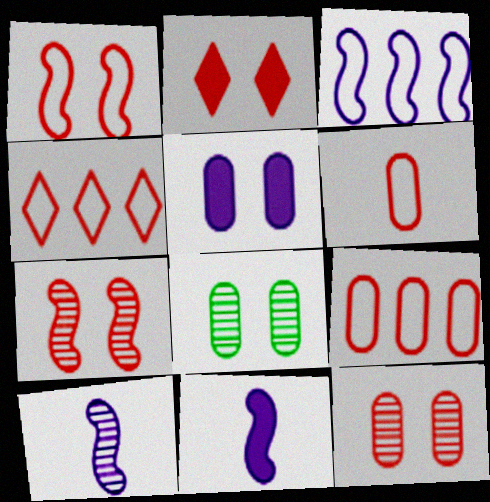[[1, 2, 12], 
[1, 4, 6], 
[4, 8, 11]]